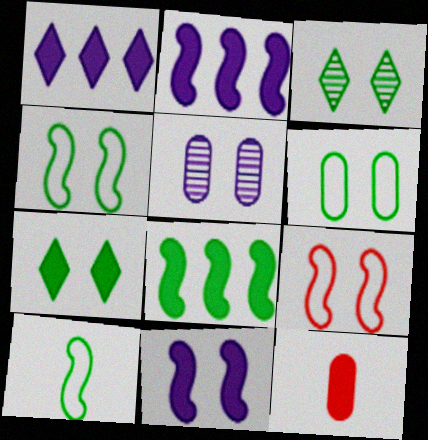[[2, 7, 12], 
[5, 7, 9]]